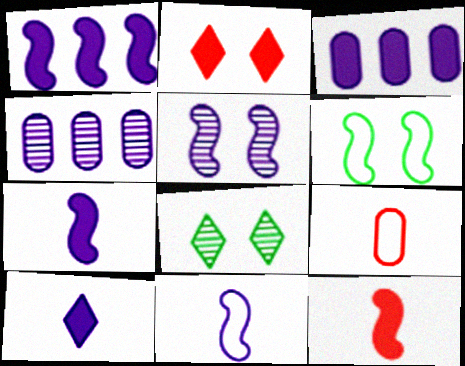[[1, 5, 11], 
[1, 8, 9]]